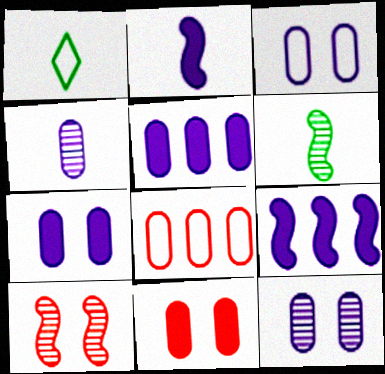[[1, 5, 10], 
[3, 4, 5], 
[3, 7, 12]]